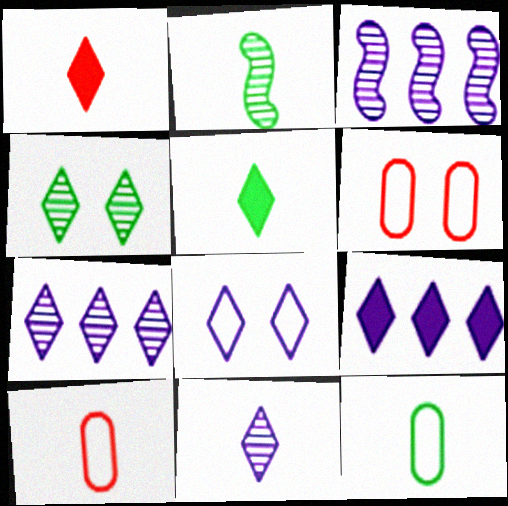[[2, 5, 12], 
[2, 6, 9], 
[3, 5, 6], 
[8, 9, 11]]